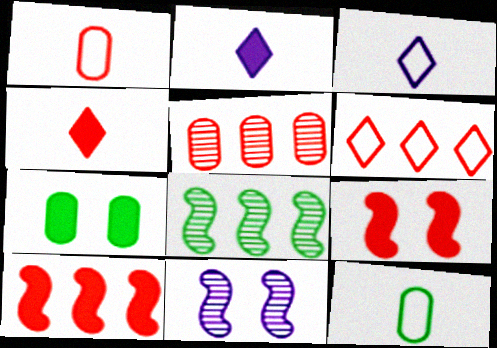[[2, 7, 10], 
[5, 6, 10]]